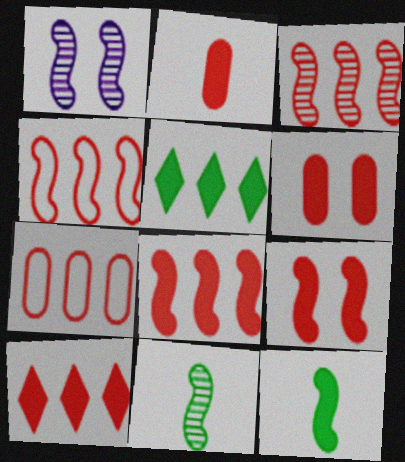[[1, 3, 11], 
[1, 4, 12], 
[2, 9, 10], 
[3, 4, 8], 
[3, 7, 10]]